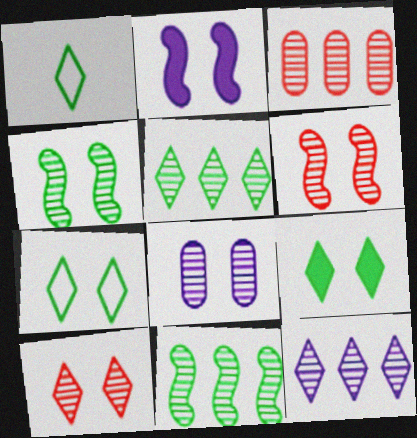[[1, 2, 3], 
[1, 5, 9], 
[3, 11, 12], 
[4, 8, 10]]